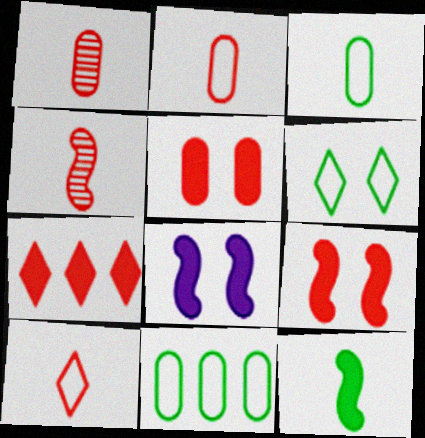[]